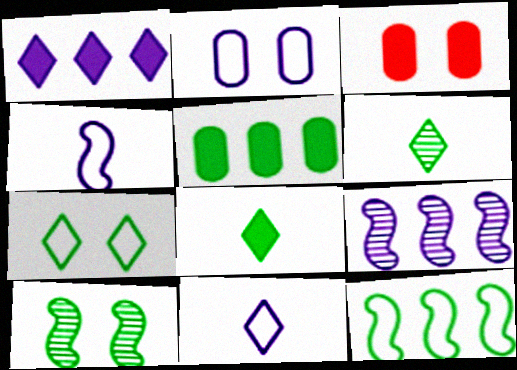[]